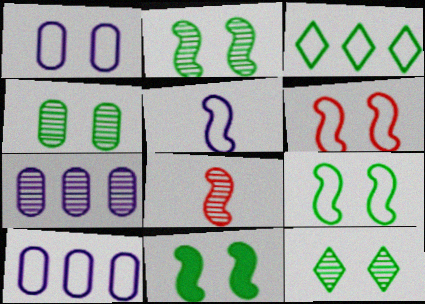[[2, 4, 12], 
[2, 9, 11], 
[7, 8, 12]]